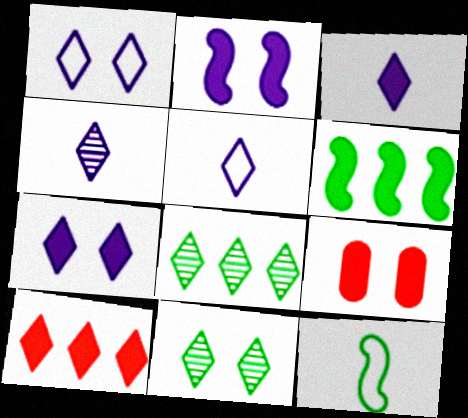[[3, 4, 5], 
[3, 6, 9], 
[5, 10, 11]]